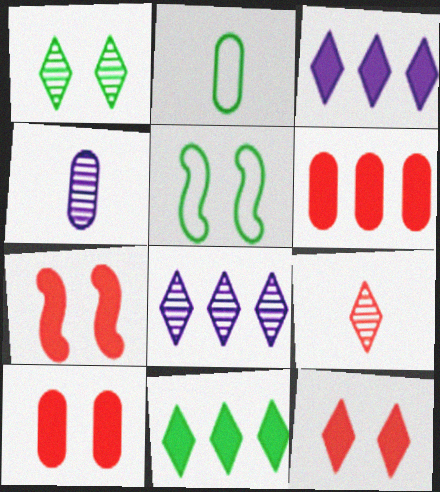[[1, 8, 9], 
[2, 7, 8], 
[7, 10, 12]]